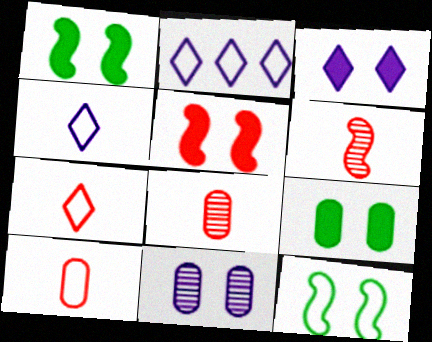[[1, 2, 8], 
[2, 6, 9], 
[2, 10, 12], 
[3, 5, 9]]